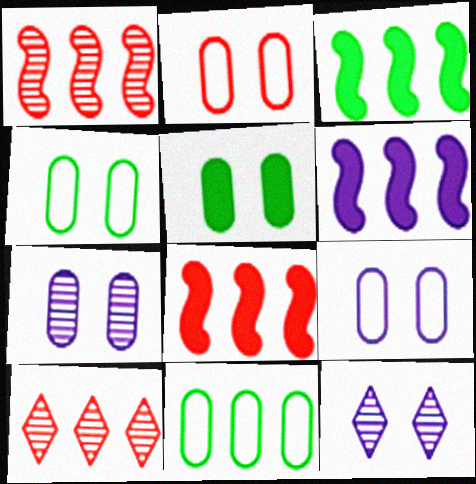[[2, 4, 9], 
[2, 5, 7], 
[3, 6, 8], 
[6, 10, 11]]